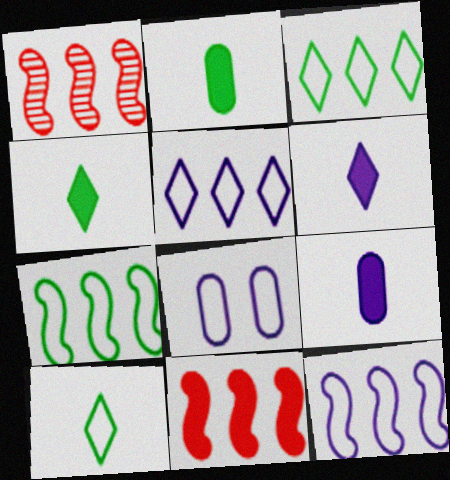[[1, 4, 8]]